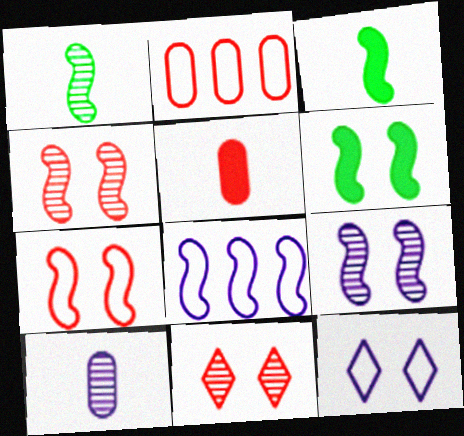[[3, 4, 8], 
[6, 7, 9]]